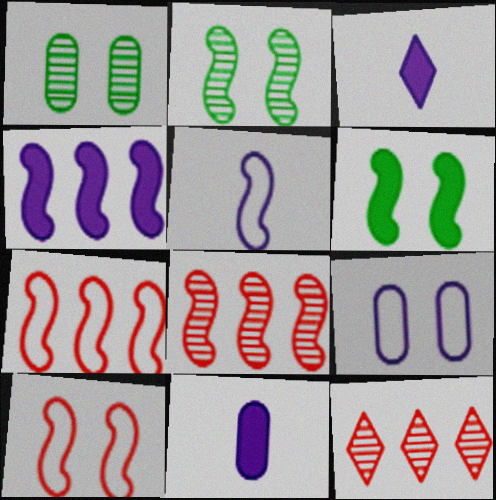[[1, 3, 7], 
[5, 6, 8]]